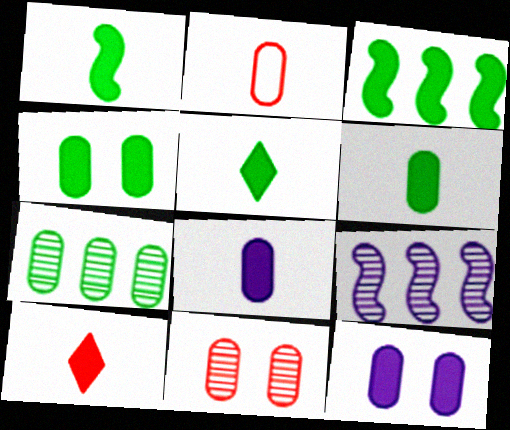[[1, 5, 6], 
[1, 8, 10], 
[2, 7, 12], 
[3, 4, 5], 
[3, 10, 12]]